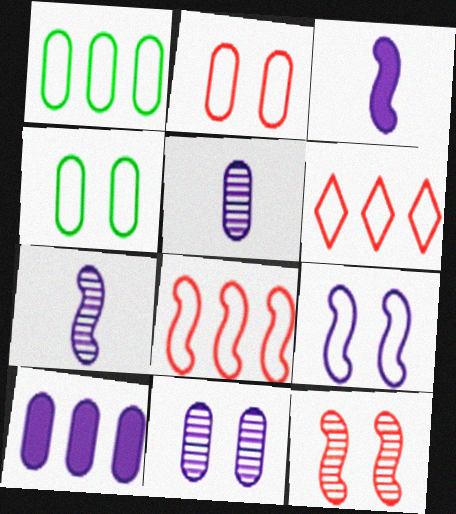[]